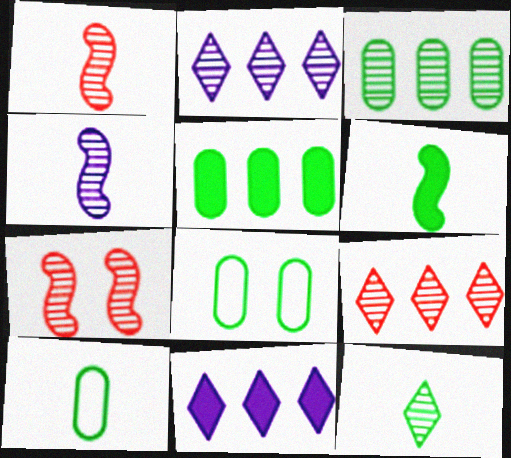[[1, 8, 11], 
[6, 10, 12], 
[7, 10, 11]]